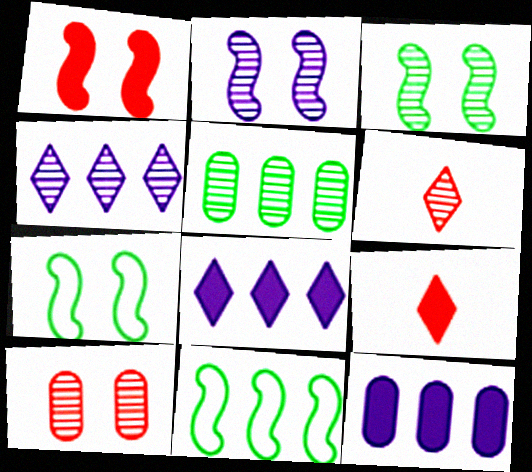[[1, 2, 7], 
[2, 5, 6], 
[6, 7, 12]]